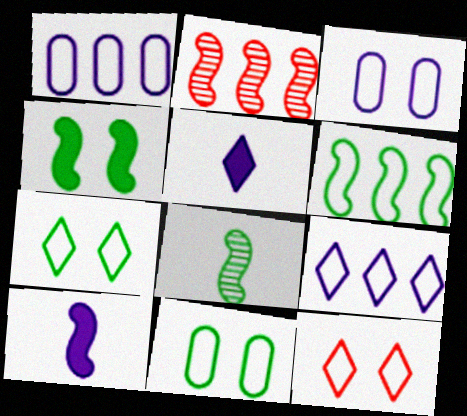[[2, 5, 11], 
[4, 6, 8]]